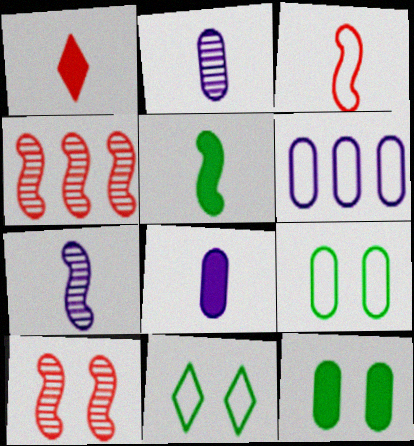[[1, 5, 8], 
[3, 5, 7], 
[3, 6, 11], 
[4, 8, 11]]